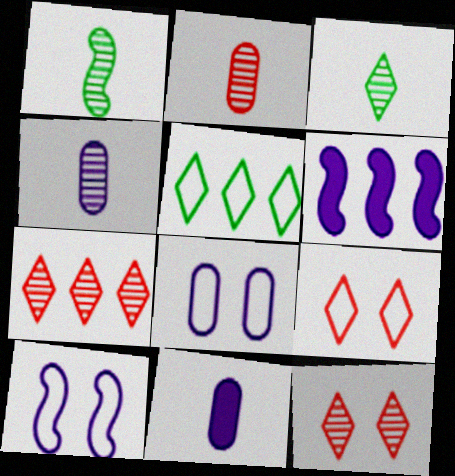[]